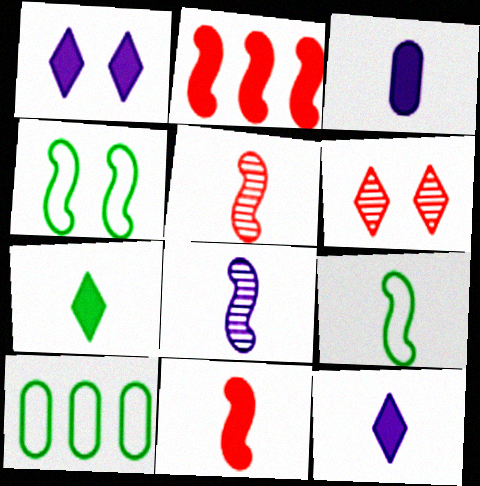[[1, 5, 10], 
[2, 4, 8], 
[3, 7, 11], 
[8, 9, 11]]